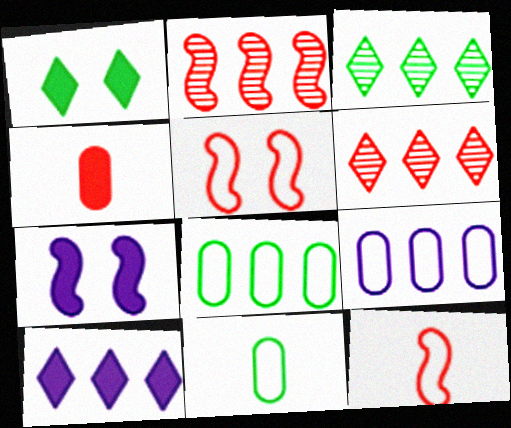[[2, 8, 10], 
[4, 5, 6], 
[6, 7, 11]]